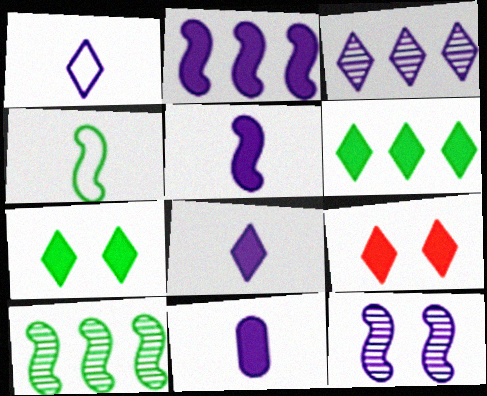[[5, 8, 11], 
[6, 8, 9]]